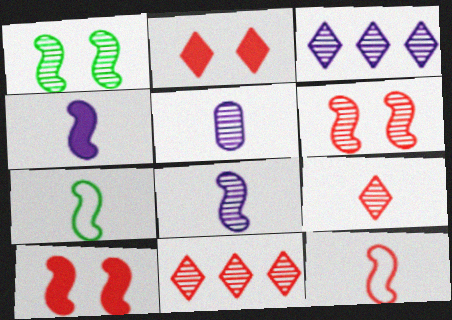[[1, 5, 11]]